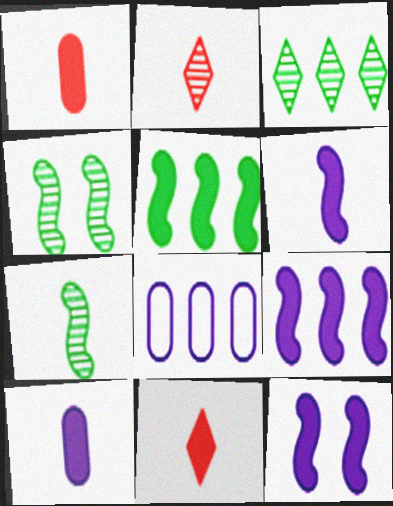[[4, 8, 11], 
[6, 9, 12]]